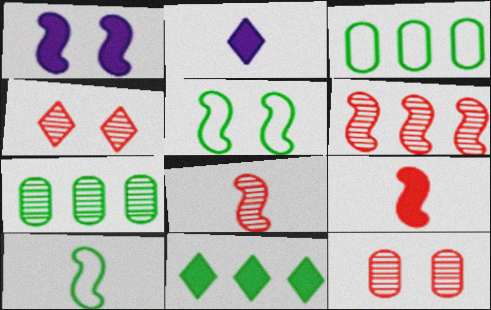[[1, 6, 10]]